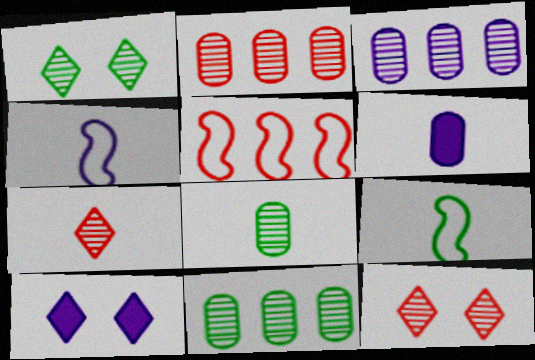[[1, 5, 6], 
[2, 3, 11], 
[2, 9, 10], 
[3, 4, 10], 
[5, 8, 10], 
[6, 7, 9]]